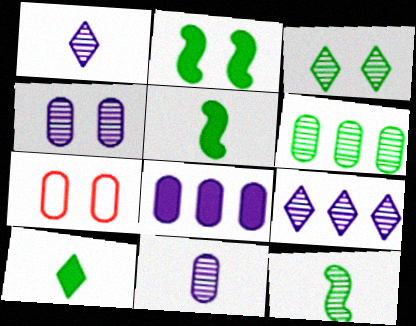[[3, 6, 12], 
[5, 7, 9]]